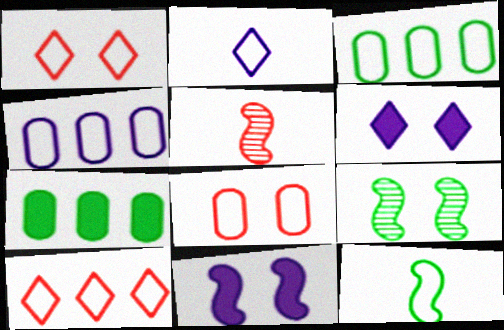[[1, 4, 12], 
[3, 5, 6], 
[6, 8, 9]]